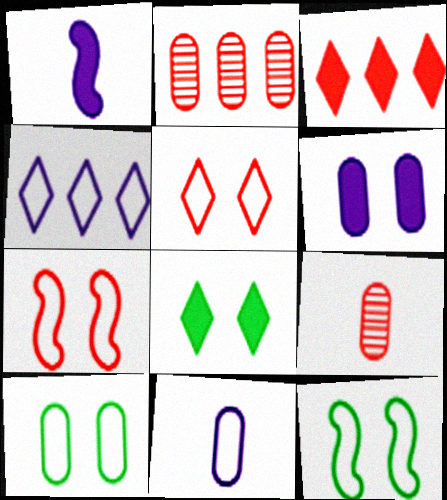[[3, 7, 9]]